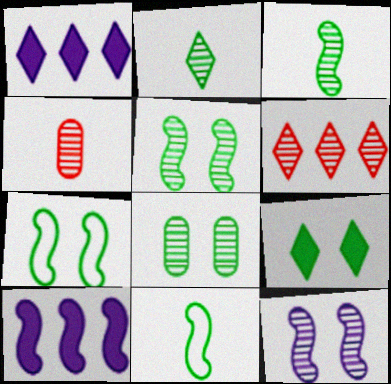[[1, 4, 7], 
[7, 8, 9]]